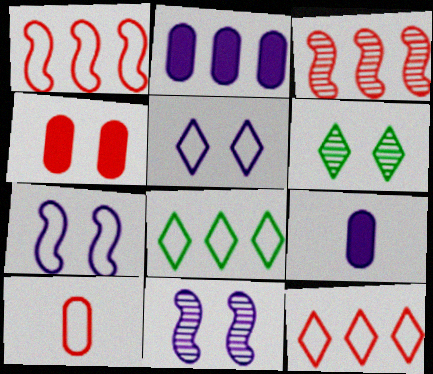[[1, 6, 9], 
[2, 3, 8], 
[4, 6, 7], 
[7, 8, 10]]